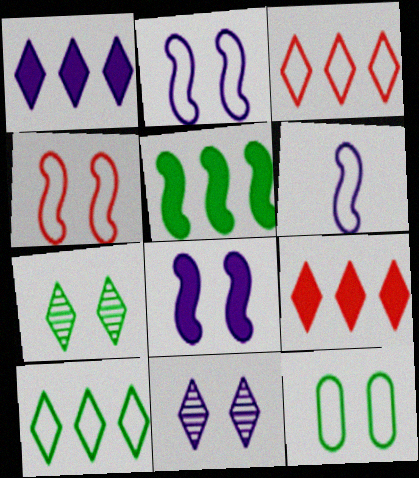[[3, 6, 12]]